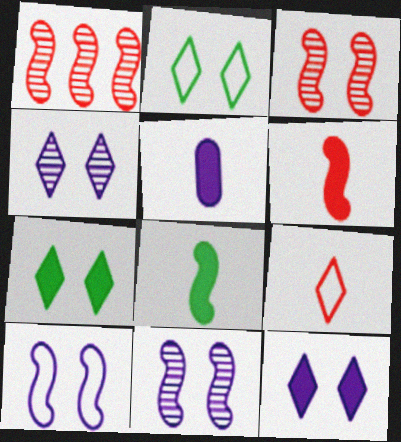[[1, 2, 5], 
[1, 8, 10]]